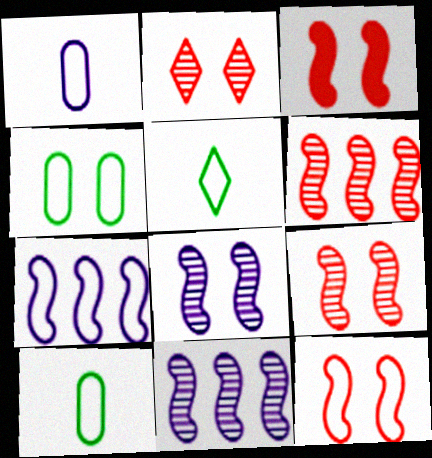[[3, 9, 12]]